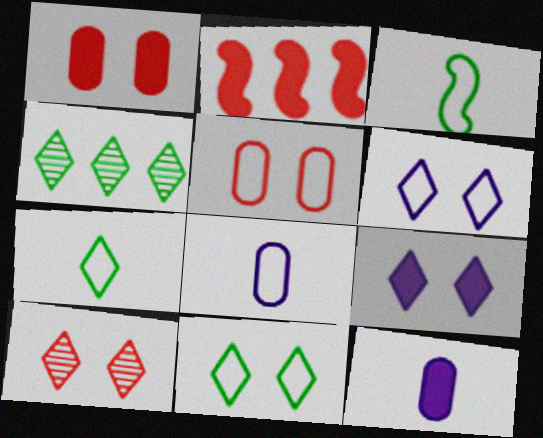[[9, 10, 11]]